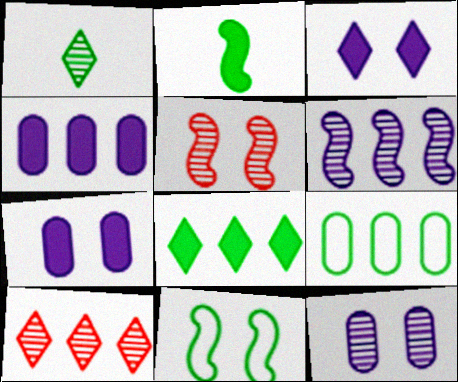[]